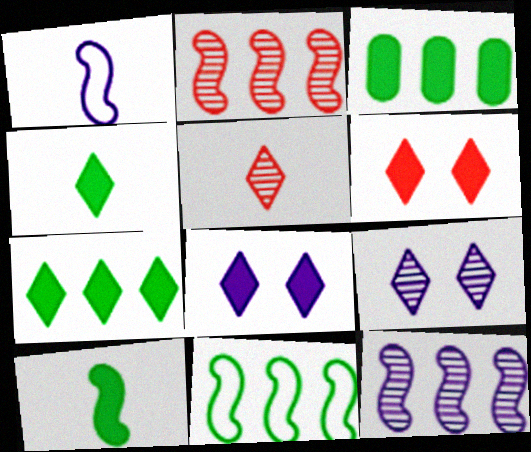[]